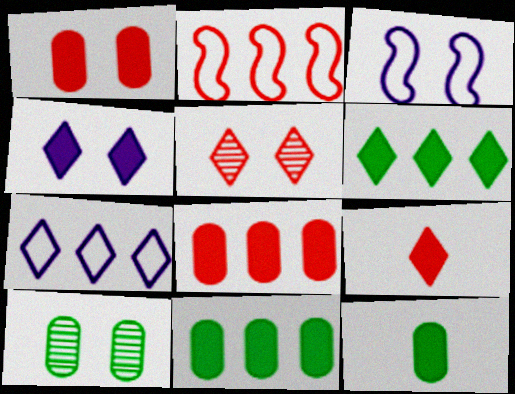[[4, 6, 9]]